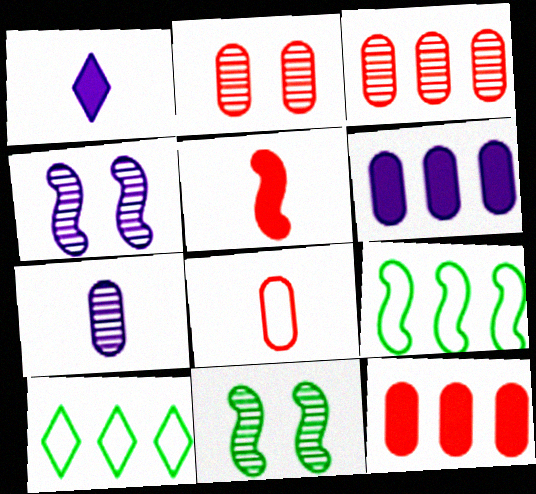[[1, 2, 9], 
[2, 8, 12], 
[4, 5, 9]]